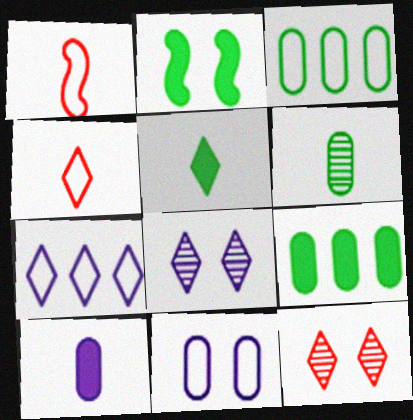[[1, 8, 9], 
[2, 5, 9], 
[2, 11, 12], 
[5, 7, 12]]